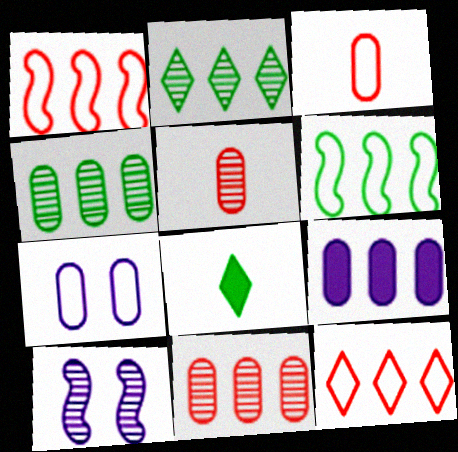[[1, 2, 9], 
[2, 5, 10]]